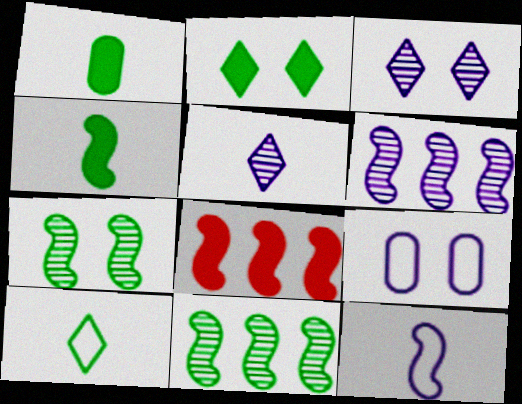[[7, 8, 12]]